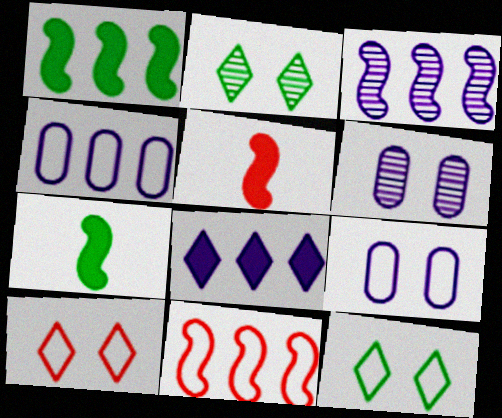[[1, 3, 11], 
[2, 4, 5], 
[3, 4, 8]]